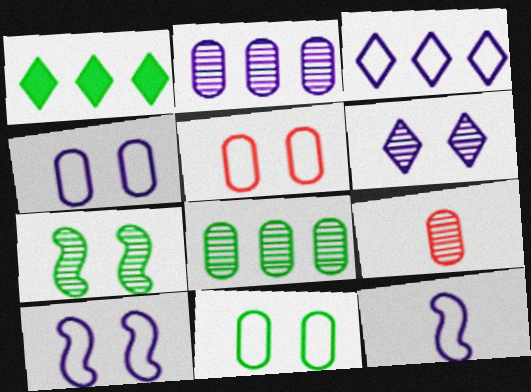[[1, 9, 10], 
[3, 4, 12], 
[4, 5, 11]]